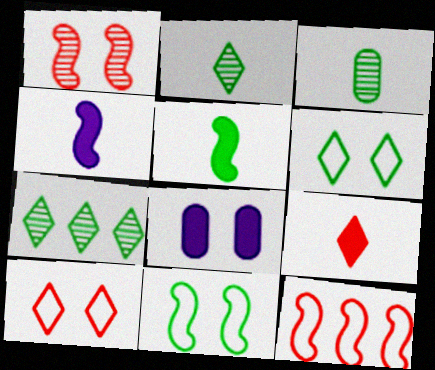[[1, 6, 8], 
[2, 8, 12]]